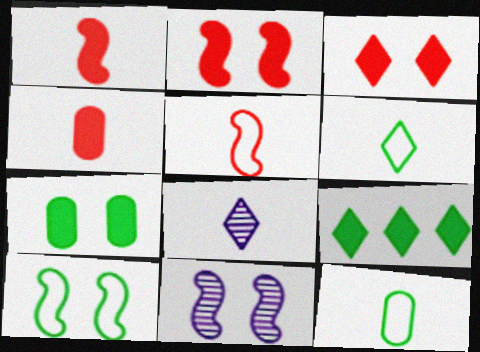[[1, 8, 12], 
[2, 10, 11]]